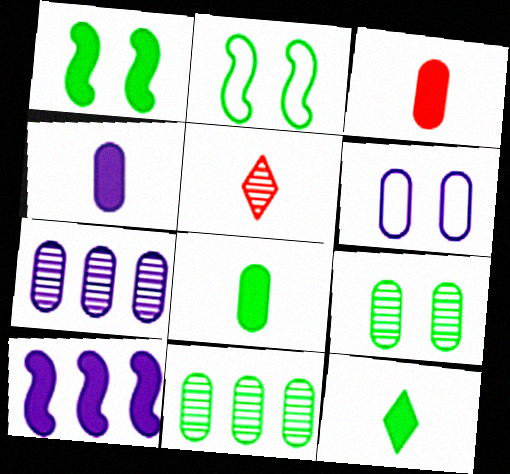[[2, 11, 12], 
[3, 4, 8], 
[3, 6, 11], 
[4, 6, 7]]